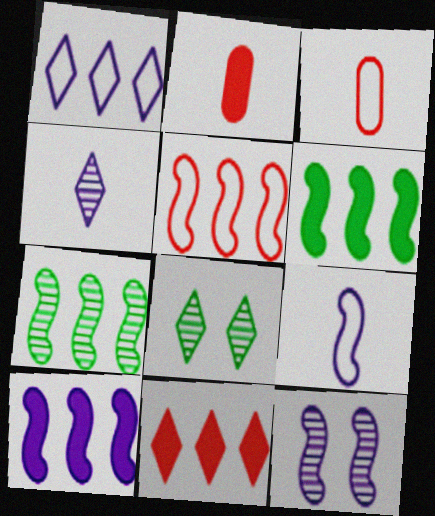[[3, 8, 10], 
[5, 7, 10], 
[9, 10, 12]]